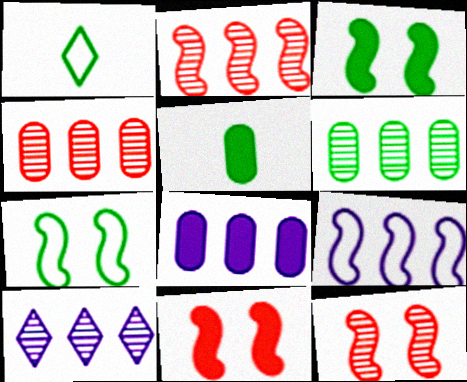[[1, 3, 6], 
[1, 8, 12], 
[2, 6, 10], 
[8, 9, 10]]